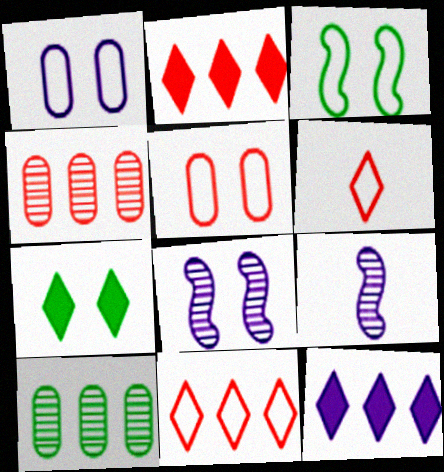[[1, 9, 12], 
[5, 7, 8]]